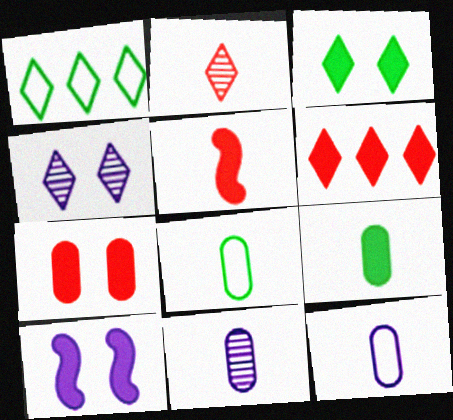[[3, 7, 10], 
[5, 6, 7], 
[6, 9, 10]]